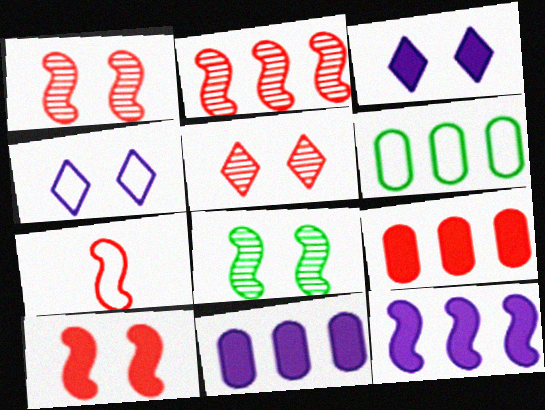[[2, 7, 10], 
[4, 6, 7], 
[5, 7, 9], 
[7, 8, 12]]